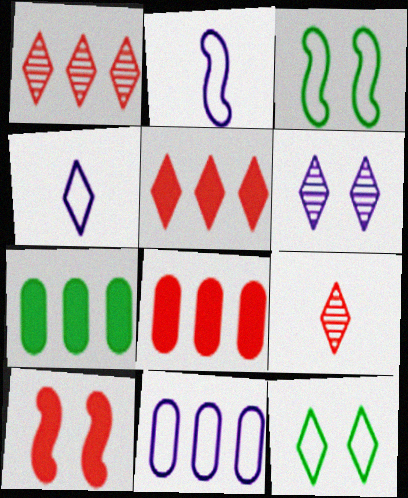[]